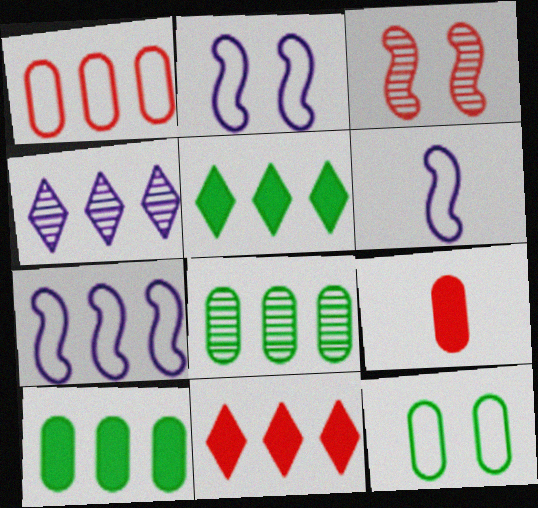[[2, 6, 7], 
[7, 8, 11]]